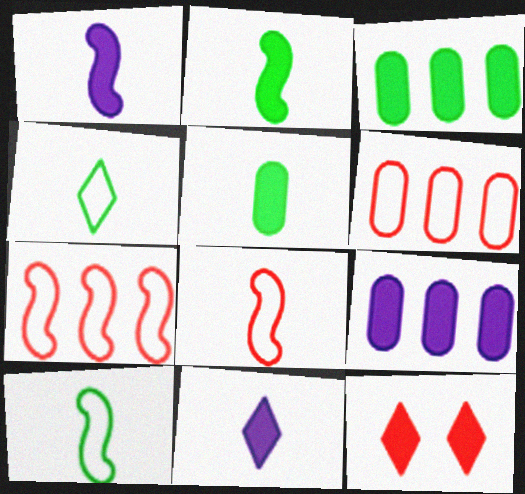[[1, 3, 12], 
[2, 9, 12]]